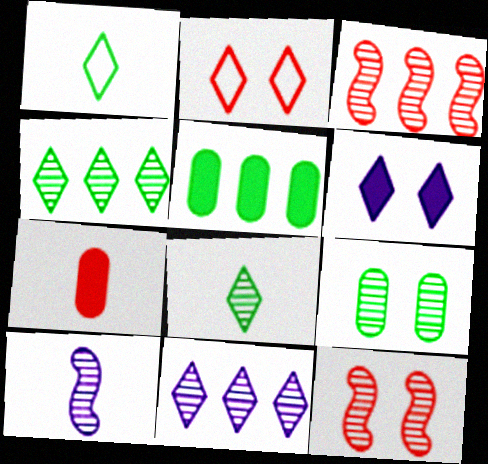[[1, 7, 10], 
[2, 3, 7], 
[2, 5, 10]]